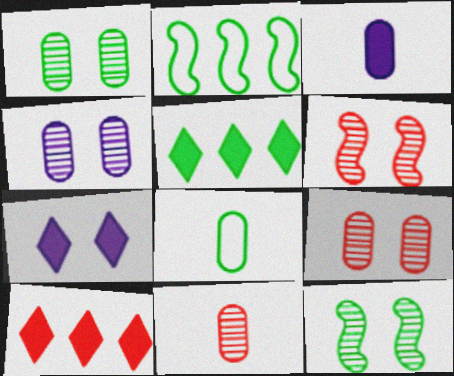[[1, 4, 9], 
[2, 7, 11], 
[3, 8, 11], 
[5, 8, 12]]